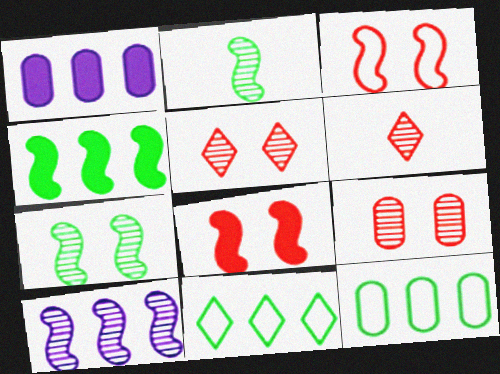[]